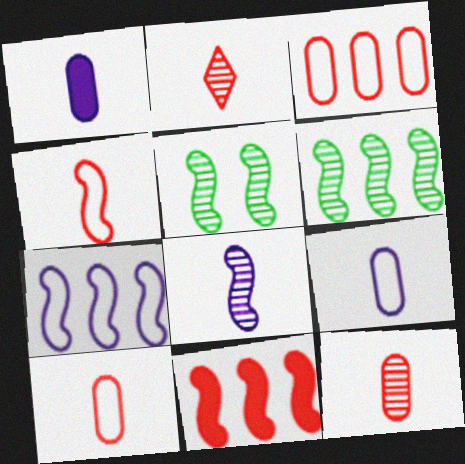[[6, 7, 11]]